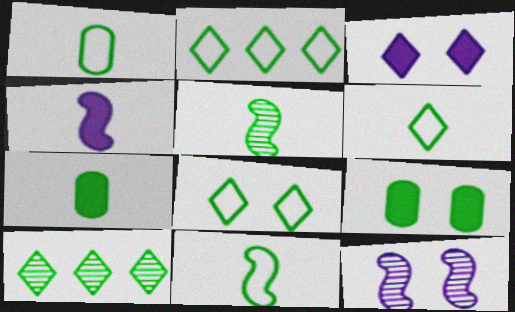[[1, 6, 11], 
[2, 5, 9], 
[2, 6, 8], 
[5, 6, 7], 
[9, 10, 11]]